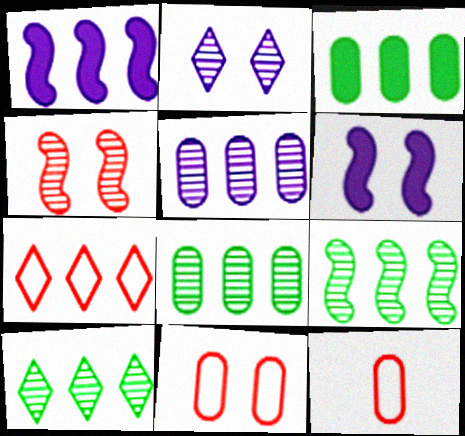[[1, 7, 8], 
[6, 10, 12], 
[8, 9, 10]]